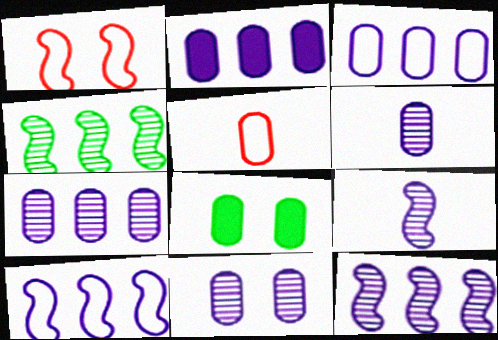[[2, 3, 7], 
[5, 7, 8], 
[6, 7, 11]]